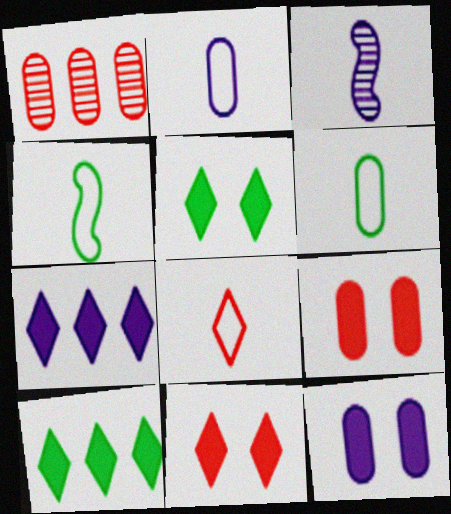[[1, 6, 12], 
[2, 4, 8]]